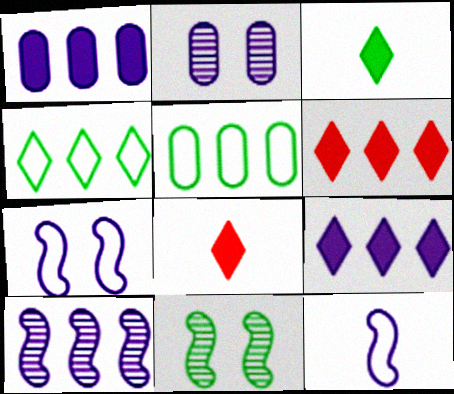[[2, 9, 12], 
[3, 5, 11], 
[5, 6, 10]]